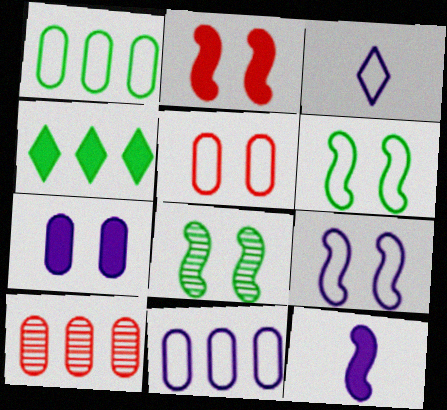[[2, 8, 9], 
[3, 9, 11]]